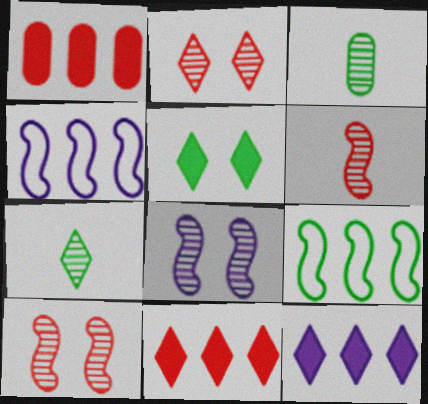[[3, 5, 9]]